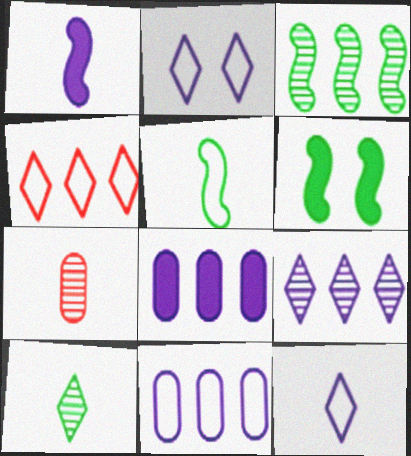[[3, 4, 8], 
[3, 5, 6]]